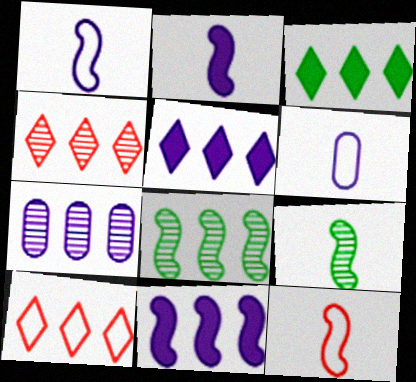[[2, 9, 12], 
[4, 7, 8]]